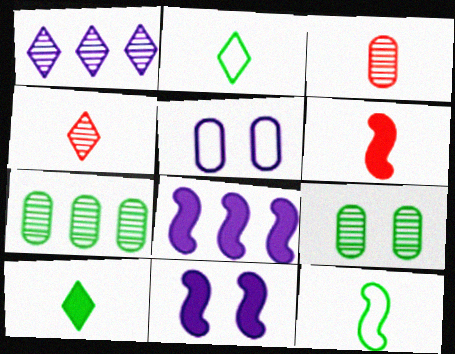[]